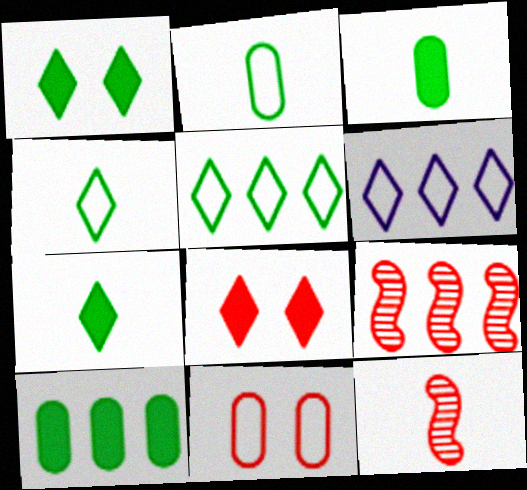[[6, 9, 10]]